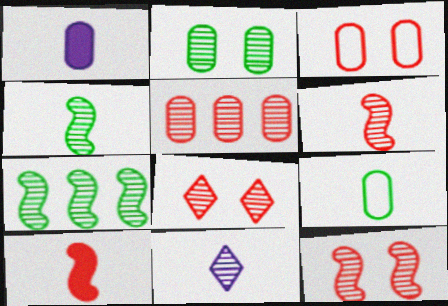[[5, 6, 8], 
[9, 10, 11]]